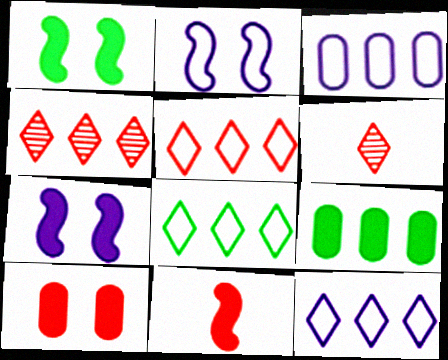[[1, 3, 6], 
[2, 6, 9], 
[5, 8, 12]]